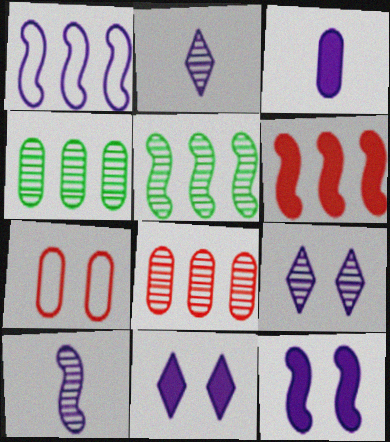[[1, 3, 9], 
[1, 5, 6], 
[1, 10, 12], 
[3, 4, 7]]